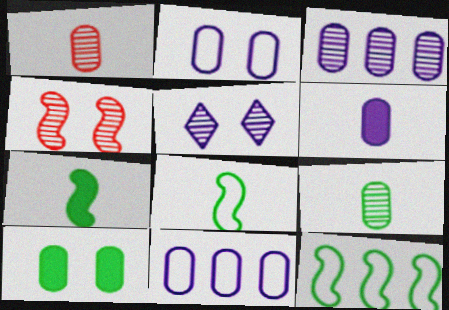[[1, 10, 11], 
[2, 3, 6]]